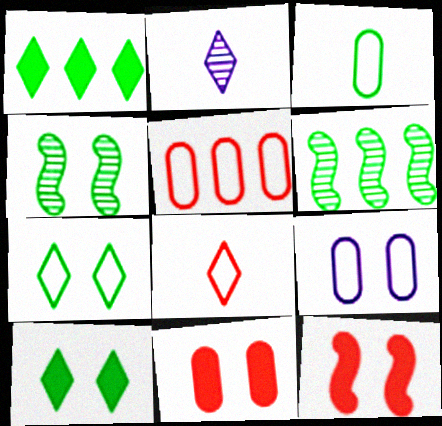[[1, 3, 4], 
[3, 5, 9], 
[3, 6, 10]]